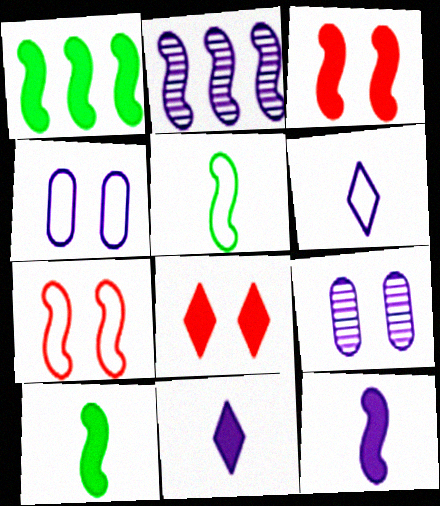[[1, 3, 12], 
[2, 3, 5], 
[2, 4, 11], 
[2, 7, 10]]